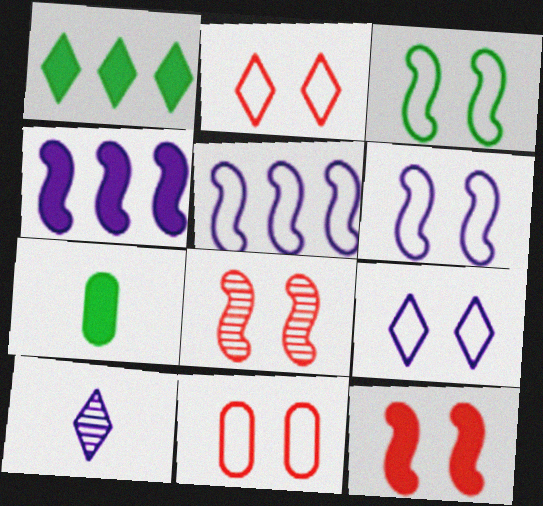[[1, 2, 10], 
[3, 9, 11]]